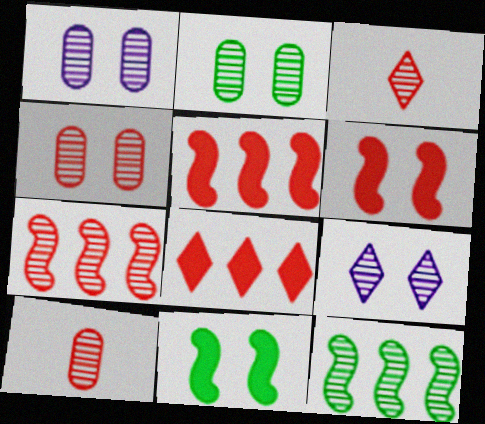[[1, 2, 4], 
[1, 3, 12], 
[3, 4, 7], 
[9, 10, 12]]